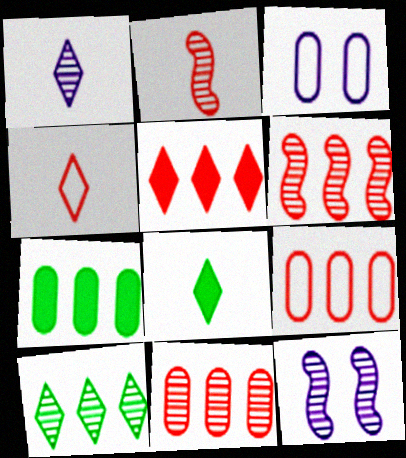[[1, 4, 8], 
[3, 6, 8], 
[4, 7, 12], 
[5, 6, 9], 
[8, 9, 12]]